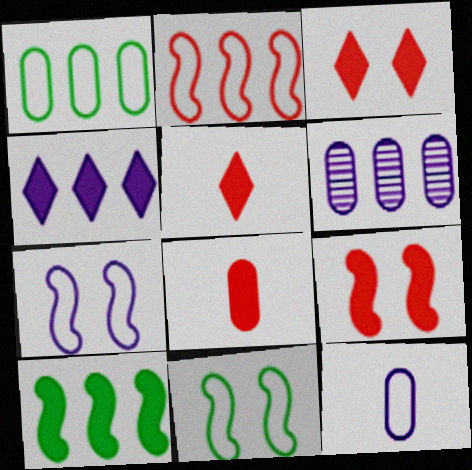[[5, 6, 11]]